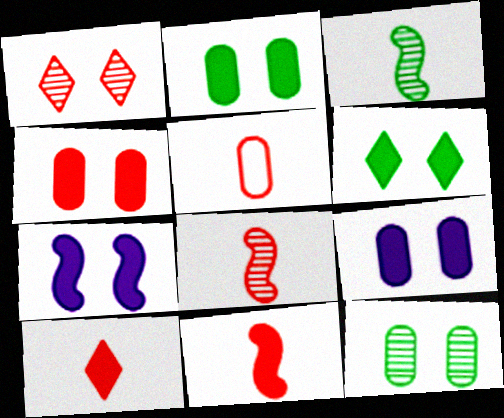[[2, 4, 9], 
[4, 6, 7], 
[5, 8, 10]]